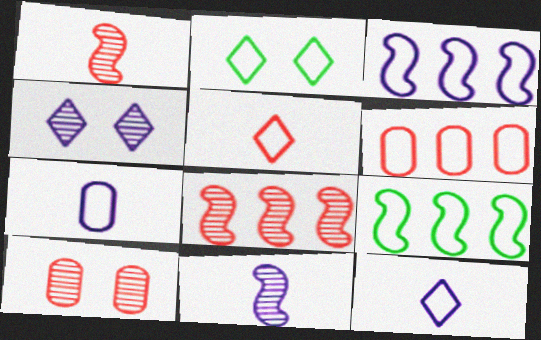[]